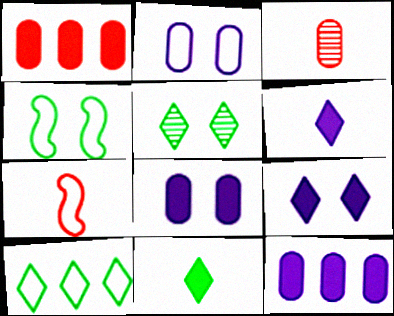[[2, 7, 10], 
[5, 7, 12], 
[5, 10, 11]]